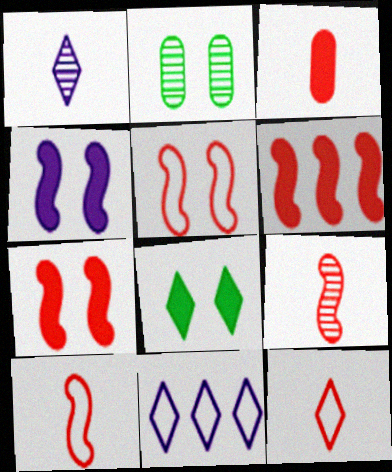[[3, 9, 12], 
[5, 6, 9]]